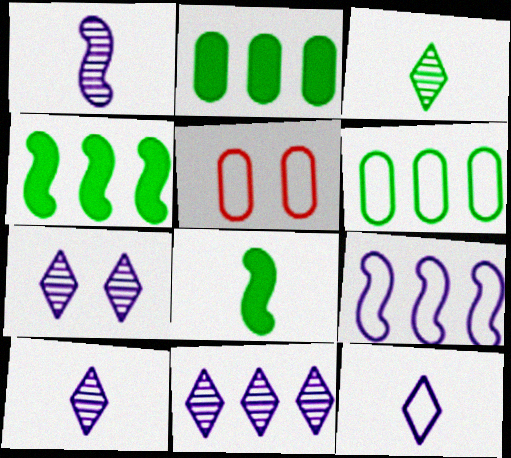[[4, 5, 10], 
[5, 8, 11], 
[7, 10, 11]]